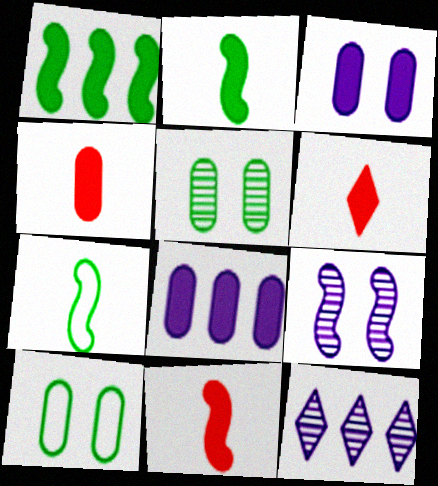[[1, 3, 6], 
[4, 6, 11], 
[10, 11, 12]]